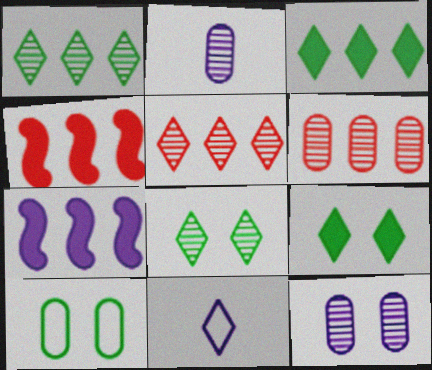[[5, 9, 11], 
[7, 11, 12]]